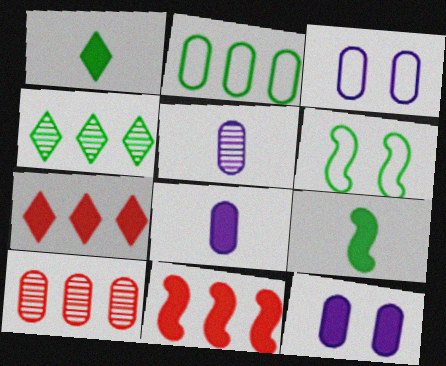[[1, 11, 12], 
[5, 6, 7], 
[7, 9, 12]]